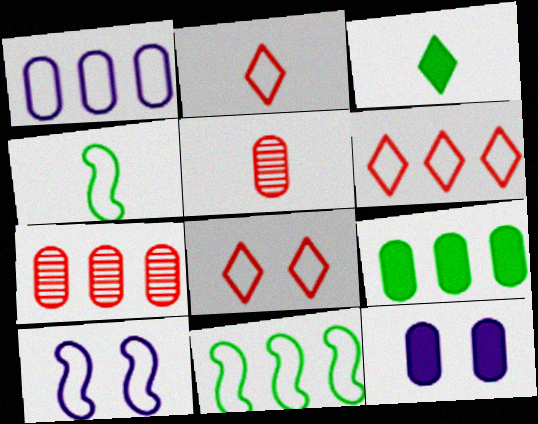[[1, 4, 8], 
[1, 6, 11], 
[1, 7, 9], 
[2, 6, 8], 
[3, 7, 10]]